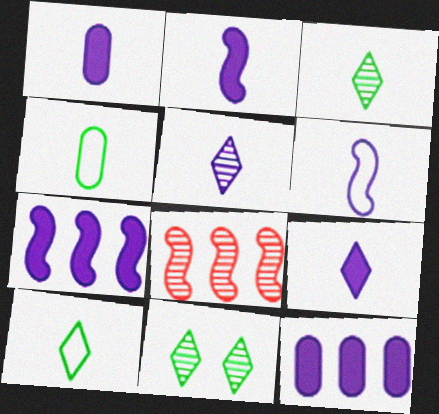[[1, 2, 9], 
[1, 5, 6]]